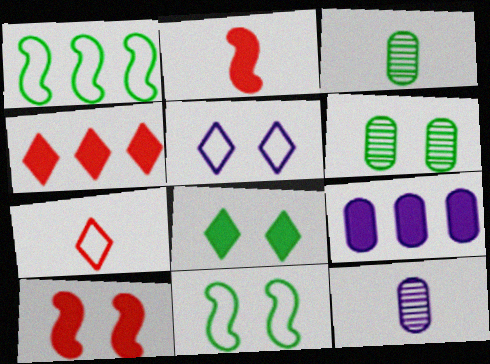[[1, 3, 8], 
[2, 8, 9], 
[4, 11, 12], 
[5, 6, 10], 
[6, 8, 11]]